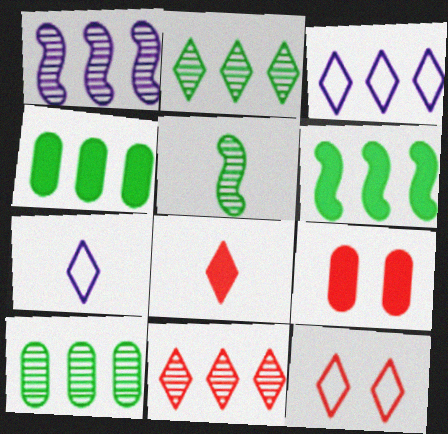[[1, 10, 11], 
[3, 5, 9], 
[8, 11, 12]]